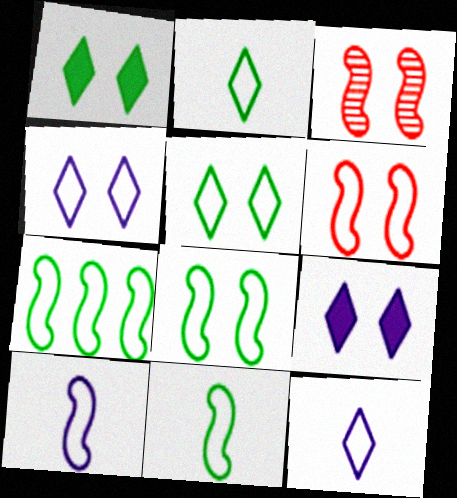[[6, 7, 10], 
[7, 8, 11]]